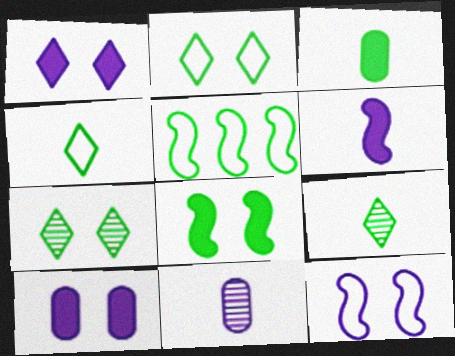[[3, 5, 7]]